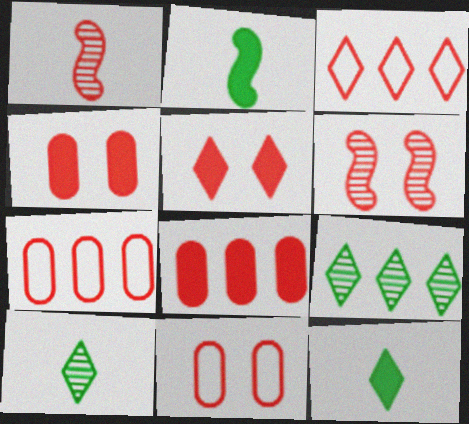[[1, 3, 4], 
[1, 5, 7], 
[5, 6, 11]]